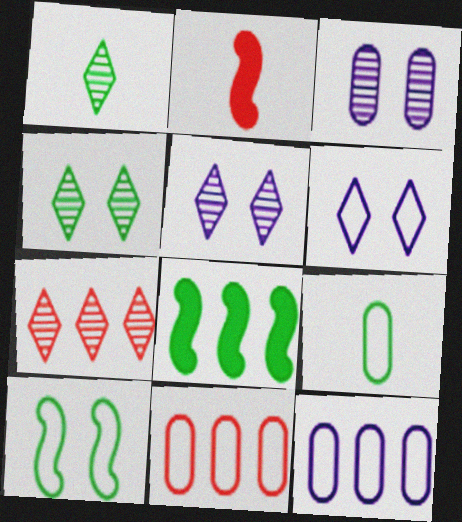[[1, 5, 7], 
[2, 4, 12], 
[4, 8, 9], 
[7, 8, 12]]